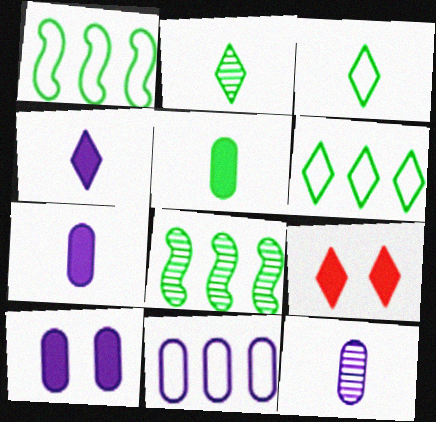[[1, 9, 12], 
[10, 11, 12]]